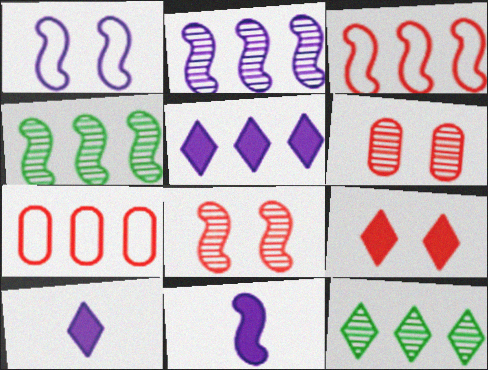[[1, 2, 11], 
[4, 5, 7]]